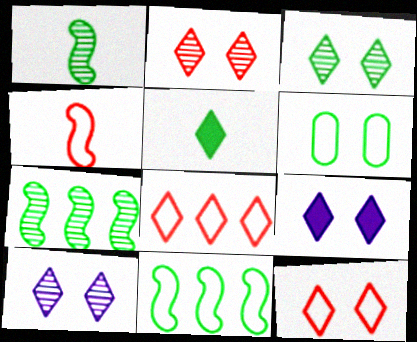[[2, 3, 10], 
[3, 9, 12], 
[5, 6, 7], 
[5, 8, 10]]